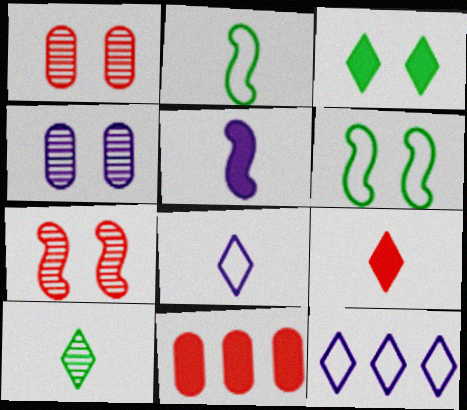[[3, 5, 11], 
[4, 5, 12], 
[8, 9, 10]]